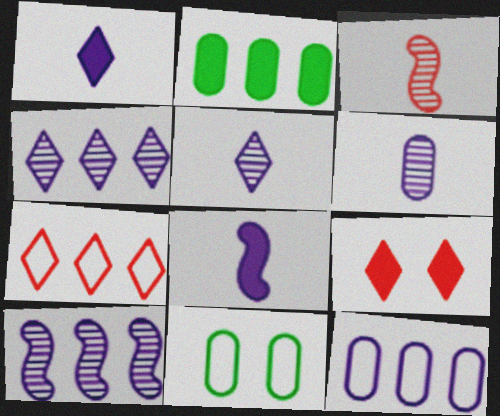[[2, 7, 10], 
[2, 8, 9]]